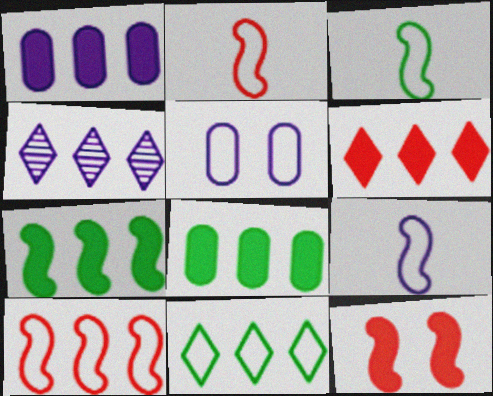[[1, 6, 7], 
[2, 3, 9], 
[2, 5, 11], 
[4, 6, 11], 
[4, 8, 10]]